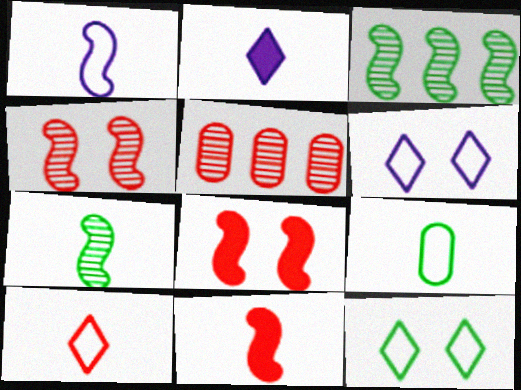[[1, 3, 8], 
[1, 7, 11], 
[1, 9, 10], 
[5, 8, 10]]